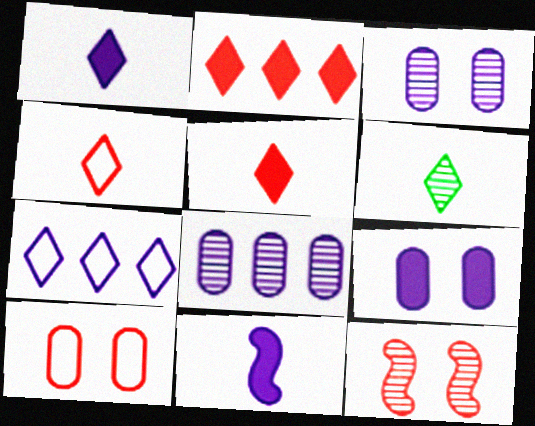[[1, 4, 6], 
[3, 7, 11], 
[6, 8, 12]]